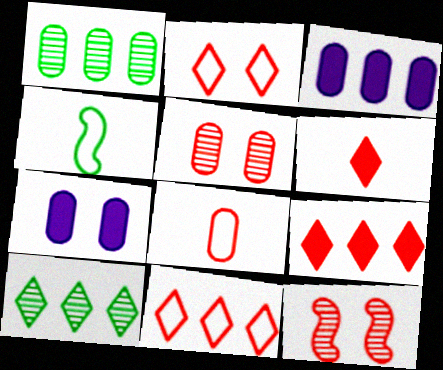[[1, 7, 8], 
[8, 9, 12]]